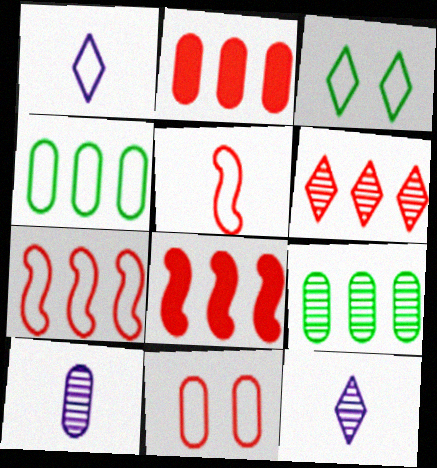[[2, 6, 7], 
[3, 8, 10]]